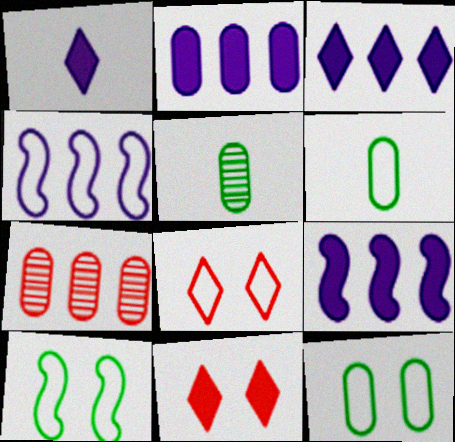[[1, 7, 10], 
[2, 3, 9], 
[4, 5, 11], 
[4, 6, 8], 
[5, 8, 9]]